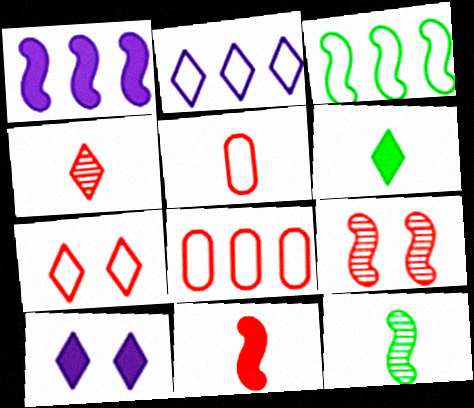[[2, 3, 8], 
[4, 5, 11], 
[8, 10, 12]]